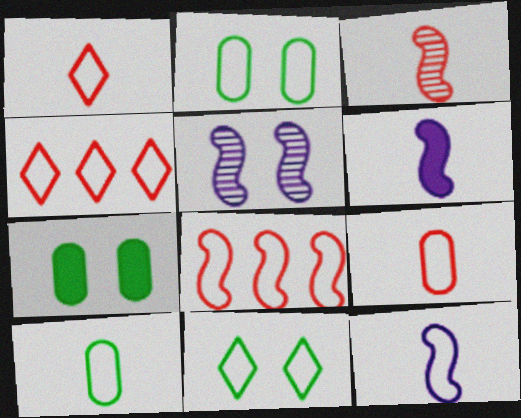[[1, 10, 12], 
[2, 4, 12]]